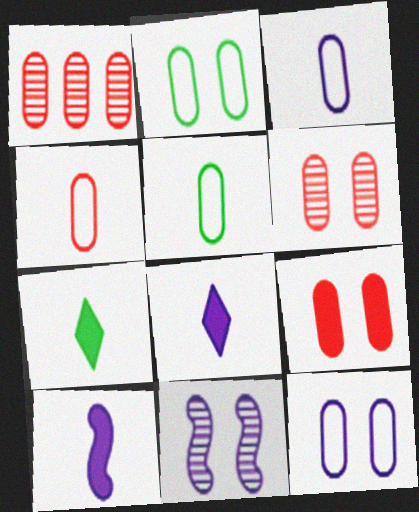[[1, 4, 9], 
[3, 4, 5]]